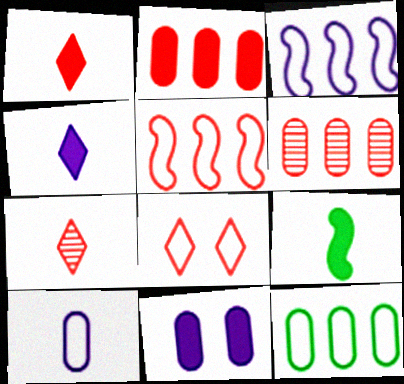[[7, 9, 10]]